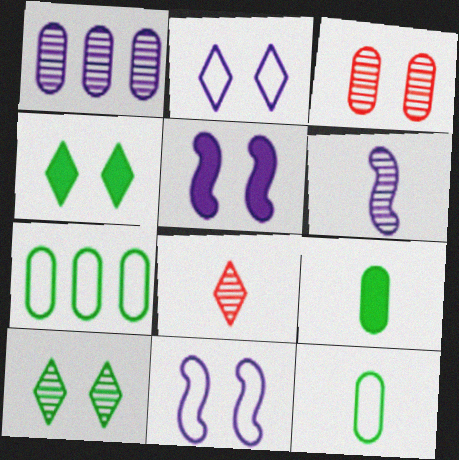[[3, 4, 11], 
[5, 7, 8]]